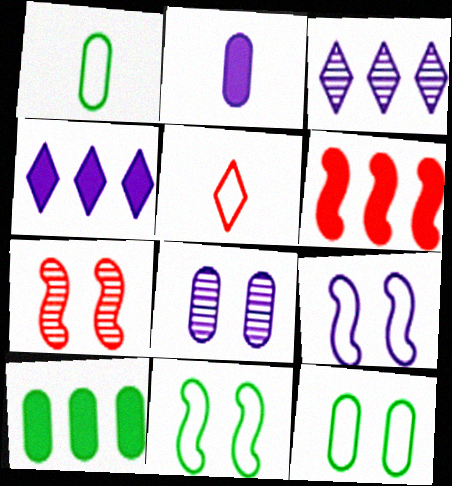[[1, 4, 7], 
[2, 3, 9], 
[4, 6, 10]]